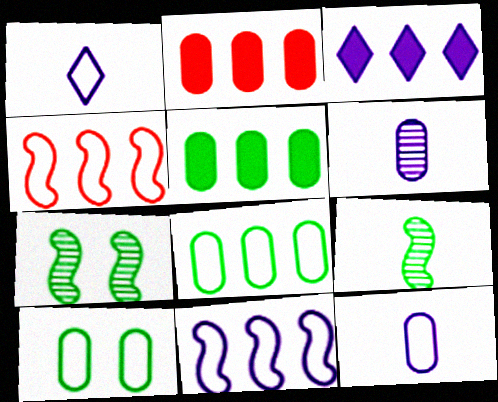[[1, 2, 7], 
[1, 4, 10], 
[2, 6, 10]]